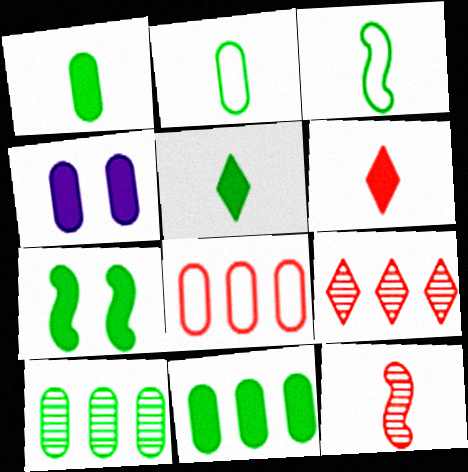[[3, 4, 9], 
[5, 7, 11]]